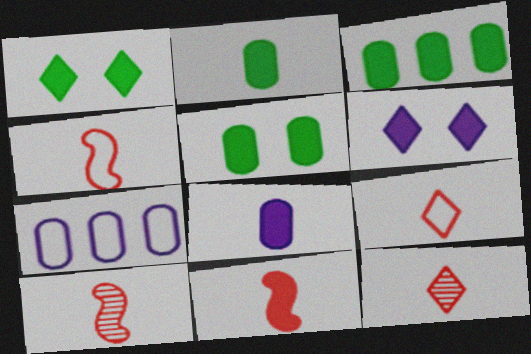[[1, 7, 10], 
[2, 3, 5], 
[3, 6, 11], 
[4, 10, 11]]